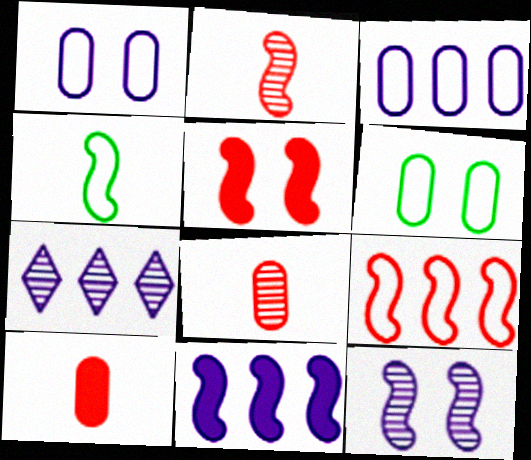[[2, 5, 9], 
[3, 7, 11]]